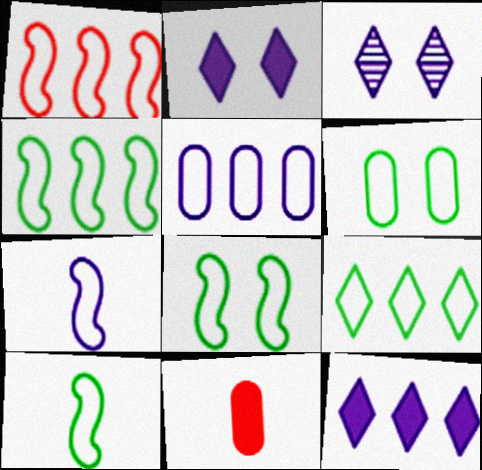[[1, 5, 9], 
[1, 7, 8], 
[3, 4, 11], 
[4, 8, 10], 
[6, 9, 10]]